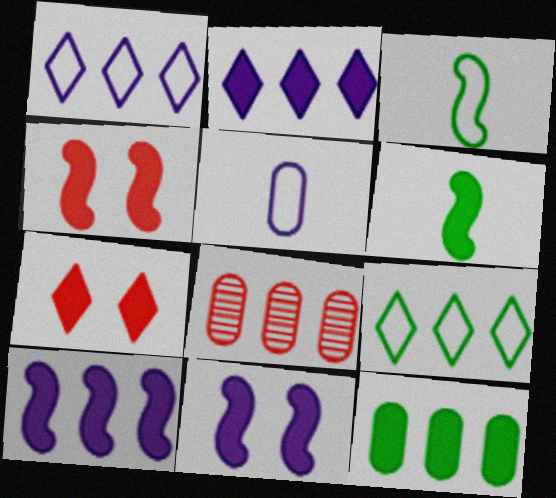[[4, 6, 10], 
[8, 9, 10]]